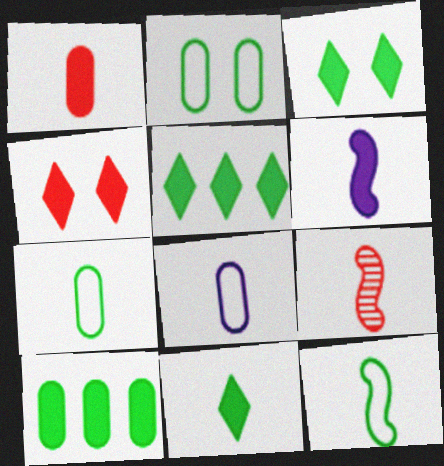[[1, 6, 11], 
[3, 5, 11], 
[4, 6, 10], 
[6, 9, 12], 
[8, 9, 11]]